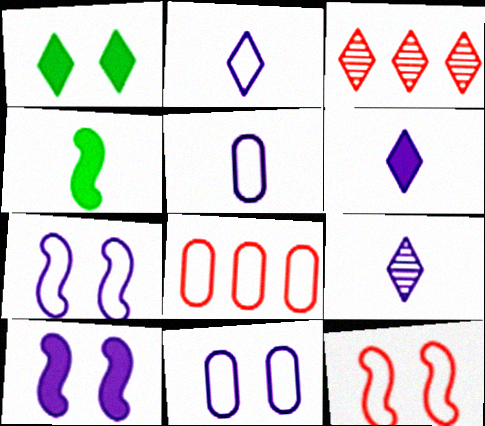[[1, 2, 3], 
[2, 6, 9], 
[3, 4, 11]]